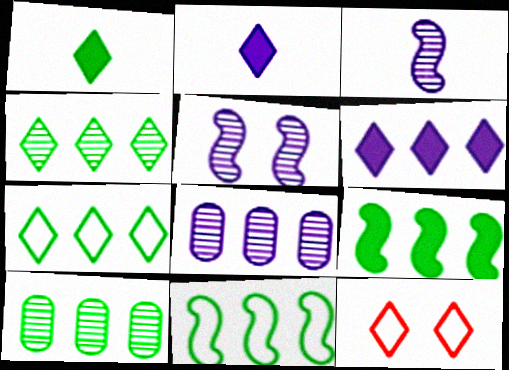[[2, 4, 12], 
[7, 9, 10]]